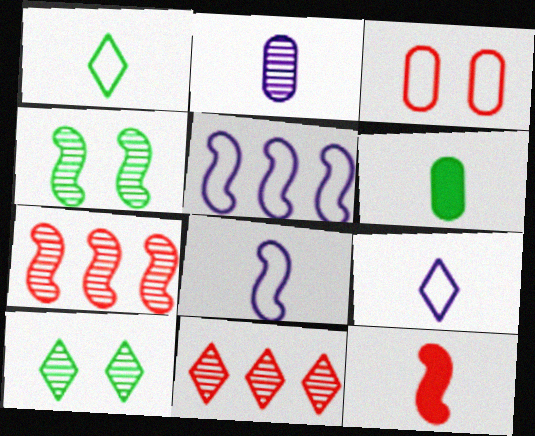[[1, 2, 12], 
[1, 3, 5], 
[2, 4, 11], 
[2, 7, 10], 
[3, 11, 12], 
[4, 5, 12]]